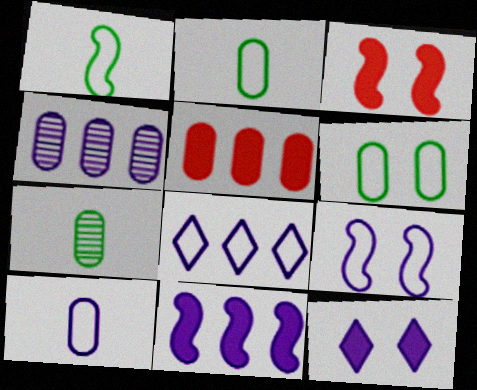[[3, 7, 8], 
[4, 8, 11], 
[8, 9, 10]]